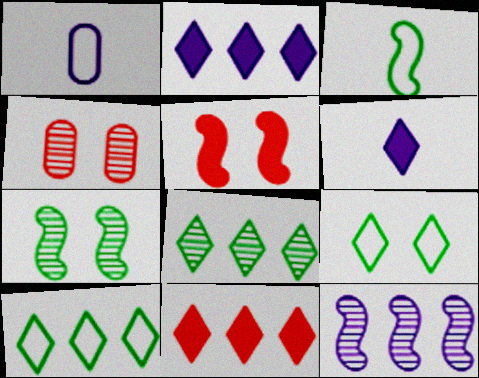[[1, 5, 8], 
[1, 7, 11], 
[2, 3, 4], 
[3, 5, 12]]